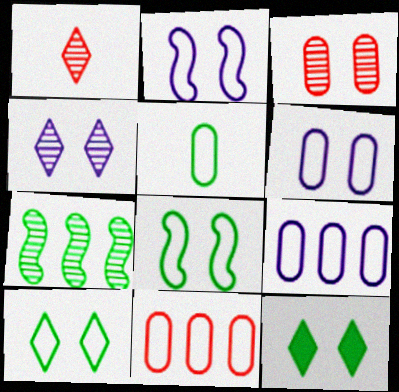[[2, 3, 12], 
[5, 6, 11], 
[5, 7, 12]]